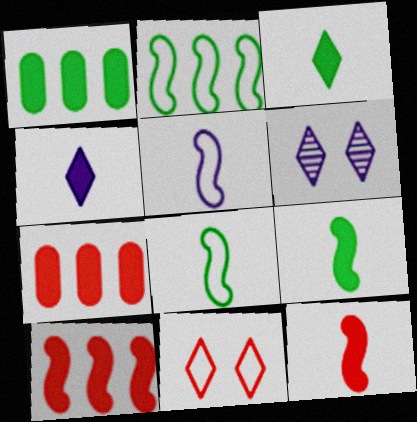[[6, 7, 8]]